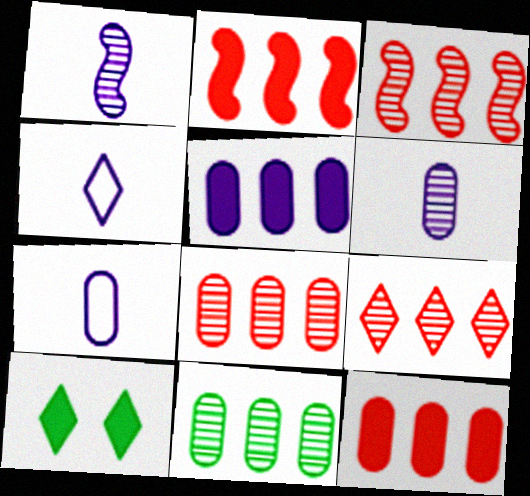[[3, 7, 10], 
[3, 8, 9], 
[4, 9, 10]]